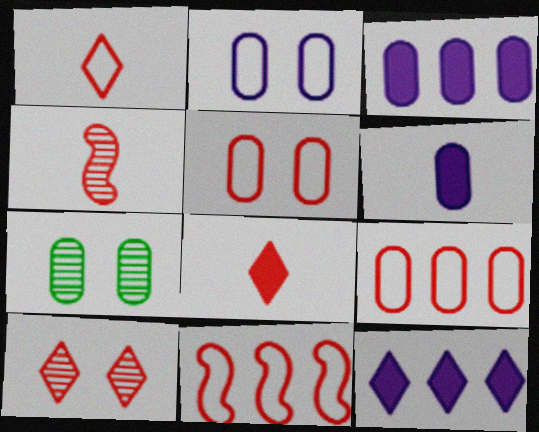[[1, 5, 11], 
[6, 7, 9]]